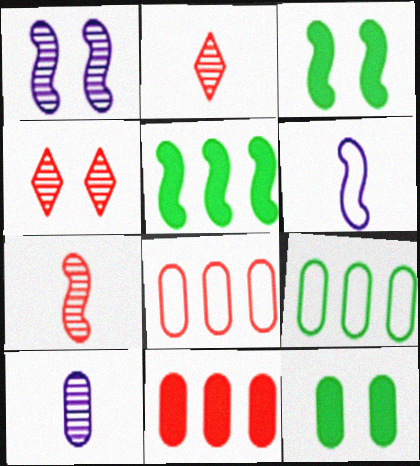[[8, 10, 12]]